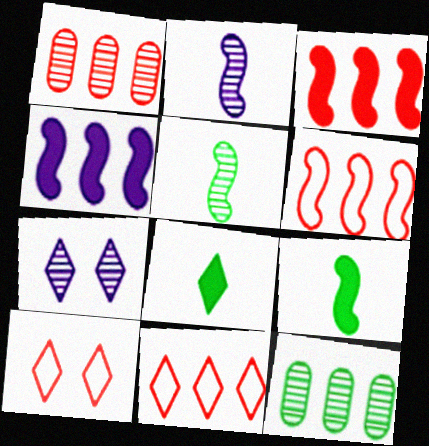[[1, 3, 11], 
[1, 5, 7], 
[4, 11, 12], 
[7, 8, 11]]